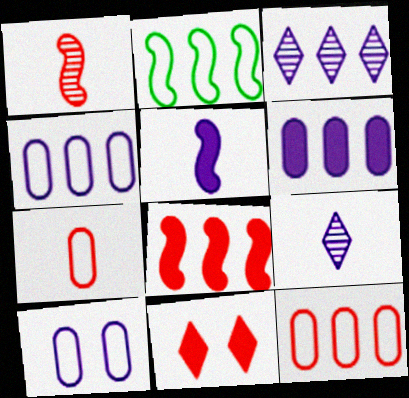[[1, 11, 12], 
[3, 5, 10]]